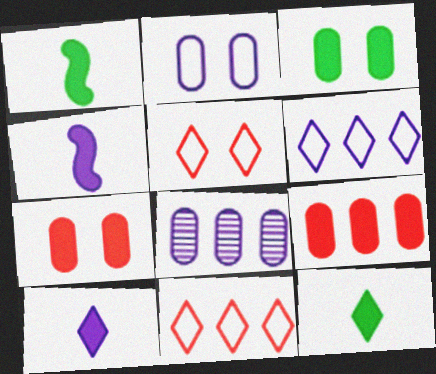[[1, 5, 8]]